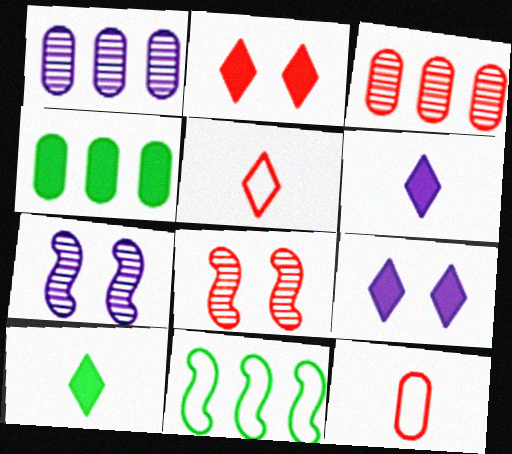[[4, 5, 7]]